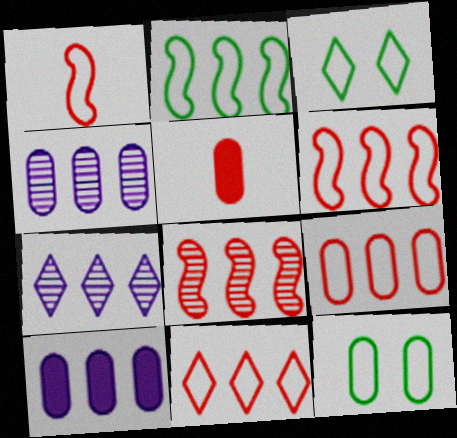[[4, 5, 12], 
[6, 9, 11]]